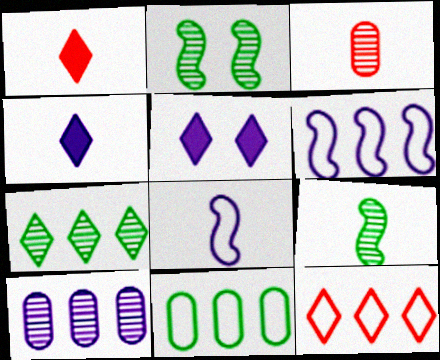[[5, 8, 10], 
[6, 11, 12]]